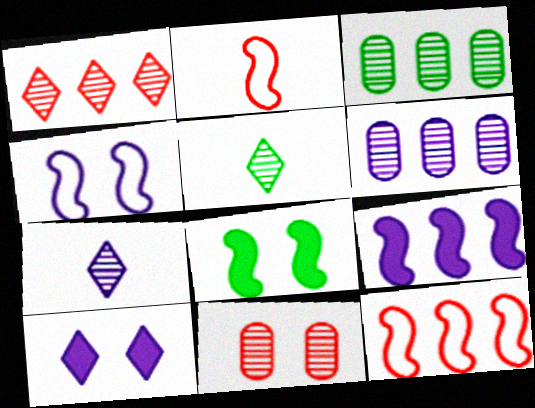[[2, 3, 10]]